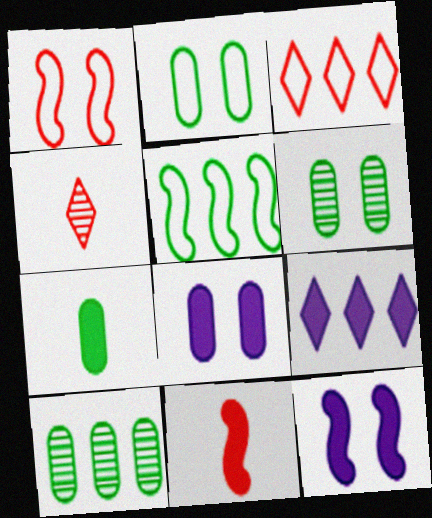[[2, 7, 10], 
[4, 5, 8]]